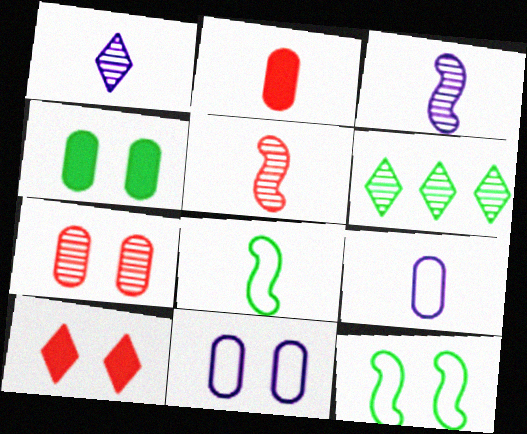[[1, 2, 8], 
[3, 6, 7], 
[4, 6, 8], 
[4, 7, 11]]